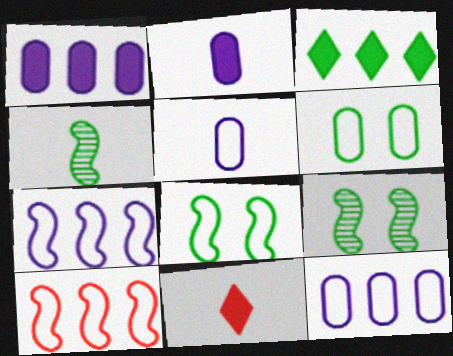[[3, 4, 6], 
[4, 5, 11], 
[9, 11, 12]]